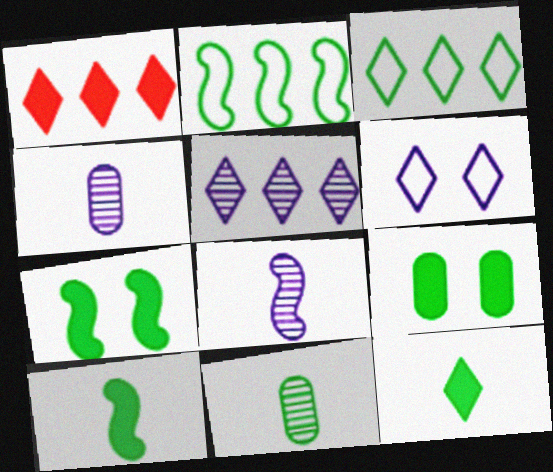[[1, 3, 5], 
[3, 7, 11]]